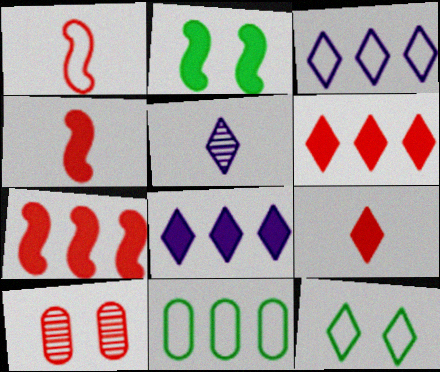[[1, 6, 10], 
[5, 6, 12]]